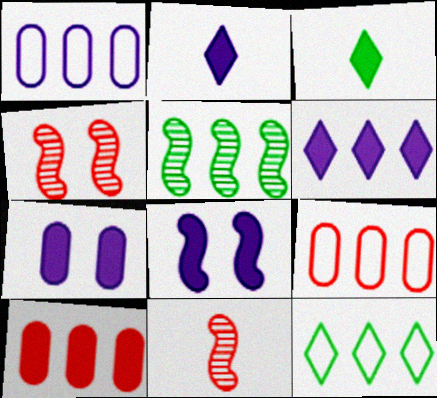[[1, 3, 4], 
[3, 8, 10], 
[5, 6, 9], 
[7, 11, 12]]